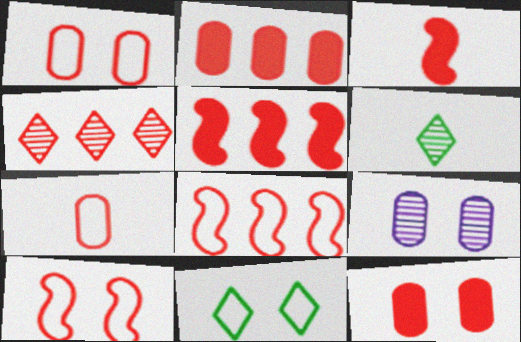[[1, 3, 4], 
[2, 4, 8]]